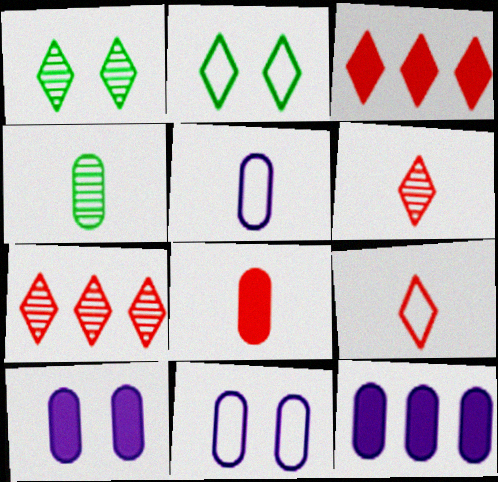[[4, 5, 8]]